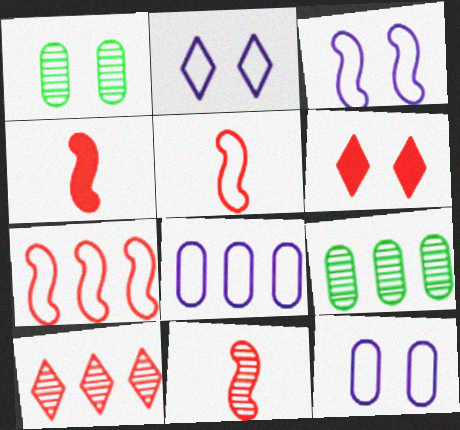[[1, 3, 6], 
[2, 3, 12], 
[2, 4, 9], 
[4, 5, 11]]